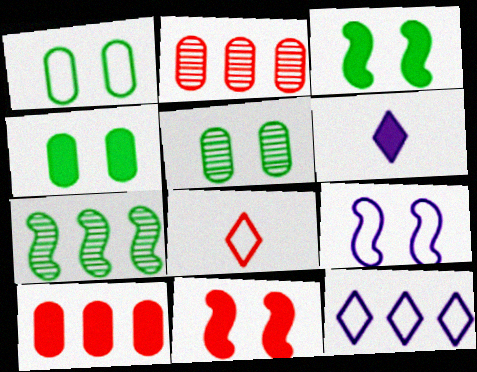[[1, 4, 5], 
[2, 8, 11], 
[3, 6, 10], 
[7, 10, 12]]